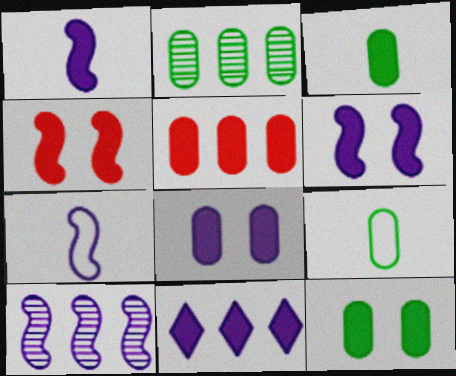[[1, 8, 11], 
[2, 9, 12], 
[3, 4, 11], 
[3, 5, 8], 
[6, 7, 10]]